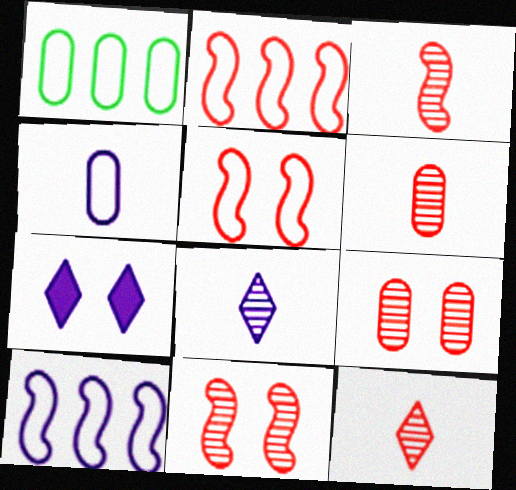[[1, 3, 7], 
[3, 6, 12]]